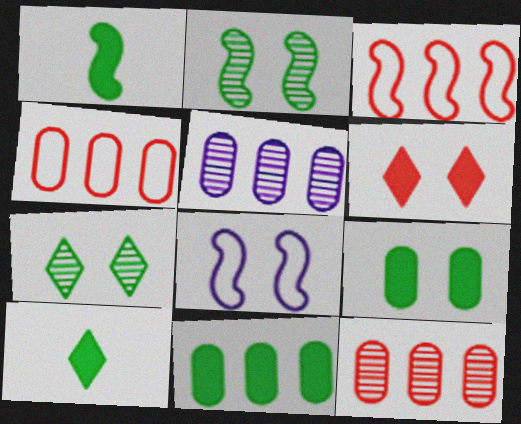[[4, 5, 11], 
[8, 10, 12]]